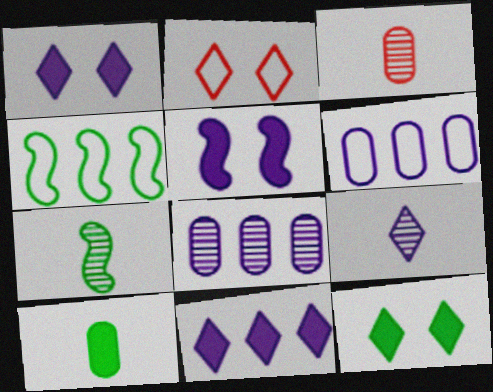[[1, 3, 4], 
[3, 7, 9], 
[5, 6, 9]]